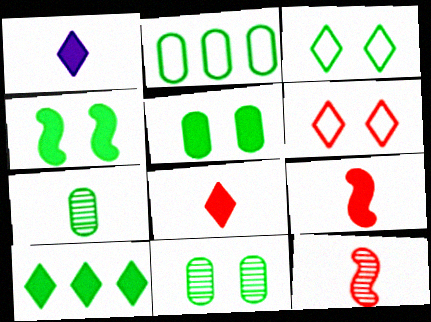[[2, 5, 7], 
[3, 4, 11]]